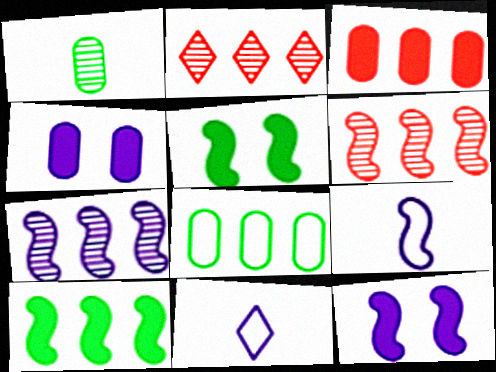[[4, 7, 11], 
[5, 6, 9], 
[7, 9, 12]]